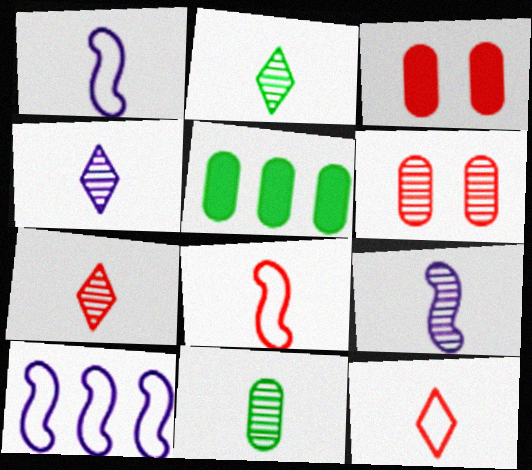[[2, 3, 10], 
[2, 4, 7], 
[7, 9, 11]]